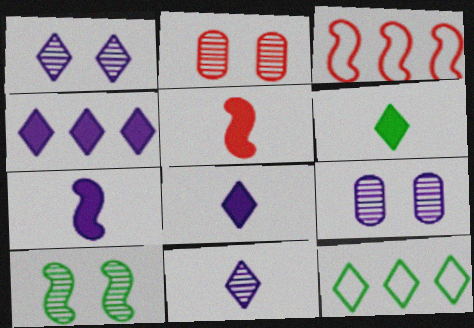[[1, 2, 10], 
[2, 7, 12], 
[3, 6, 9], 
[3, 7, 10], 
[5, 9, 12]]